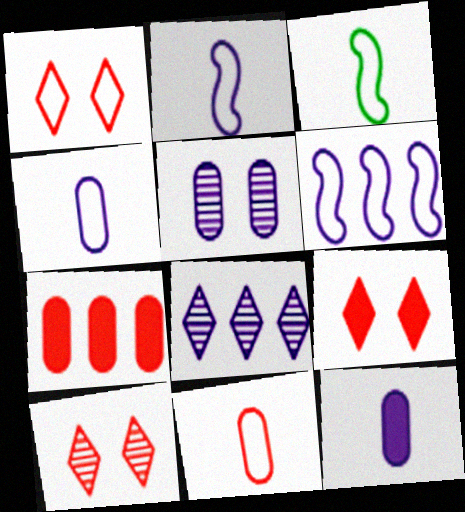[[1, 9, 10]]